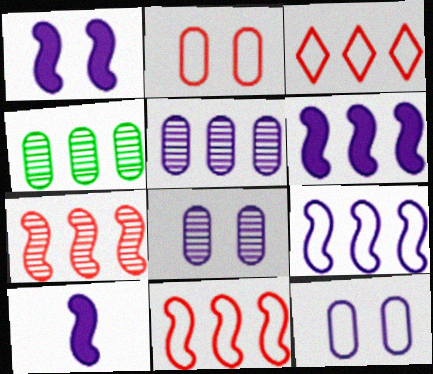[[1, 6, 10], 
[3, 4, 6]]